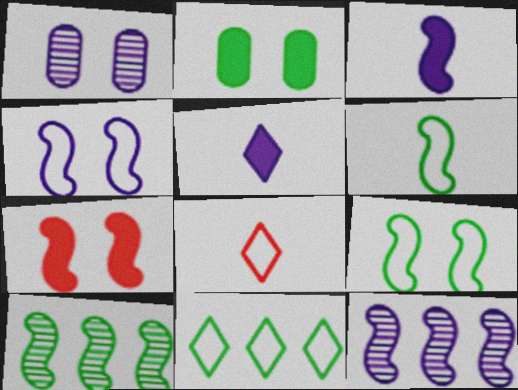[[2, 8, 12], 
[3, 4, 12], 
[6, 7, 12]]